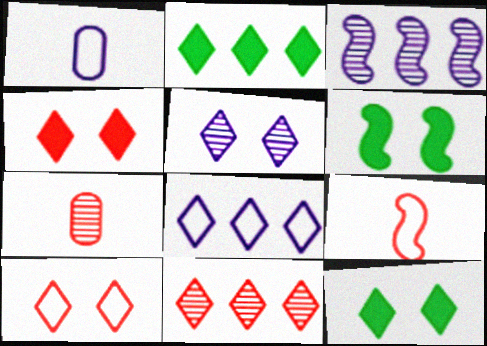[[1, 6, 11], 
[2, 8, 11], 
[3, 6, 9], 
[5, 10, 12], 
[6, 7, 8]]